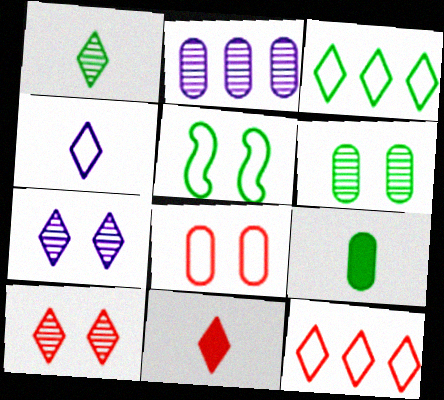[[1, 4, 11], 
[2, 5, 11], 
[2, 8, 9], 
[3, 7, 11], 
[10, 11, 12]]